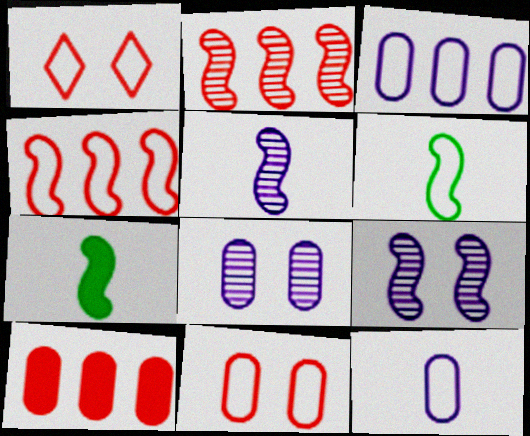[[1, 3, 6], 
[4, 7, 9]]